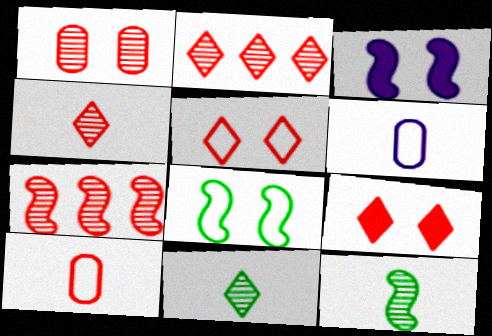[[1, 4, 7], 
[7, 9, 10]]